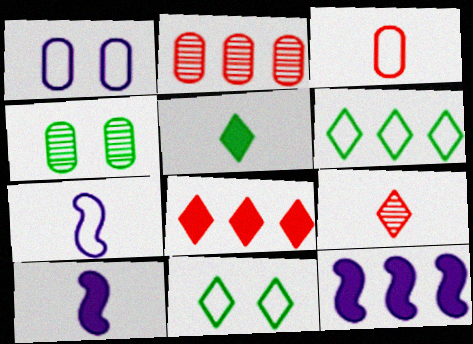[[2, 6, 12], 
[2, 10, 11], 
[4, 7, 8]]